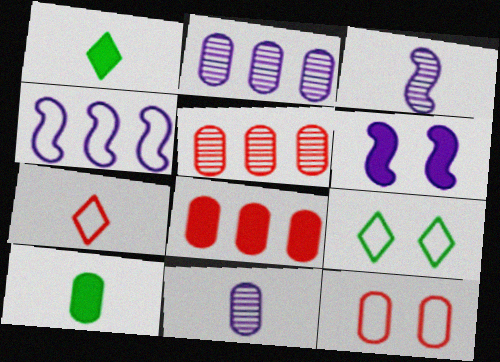[[1, 6, 8], 
[2, 10, 12], 
[3, 4, 6], 
[3, 7, 10], 
[3, 8, 9]]